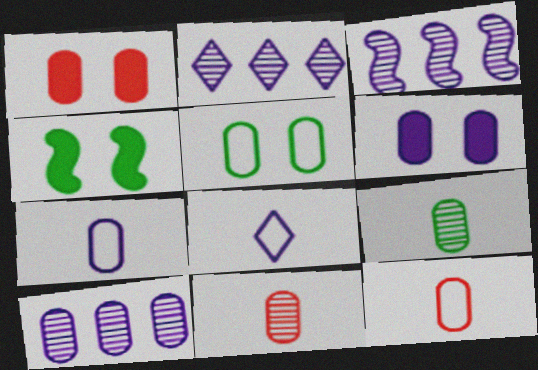[[2, 3, 10], 
[2, 4, 12], 
[3, 6, 8], 
[6, 7, 10]]